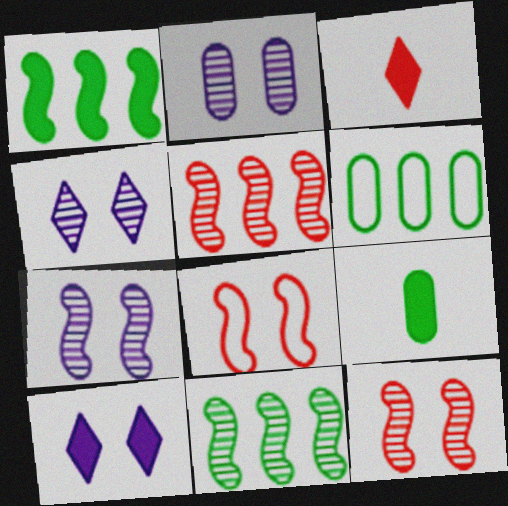[[2, 4, 7], 
[3, 6, 7]]